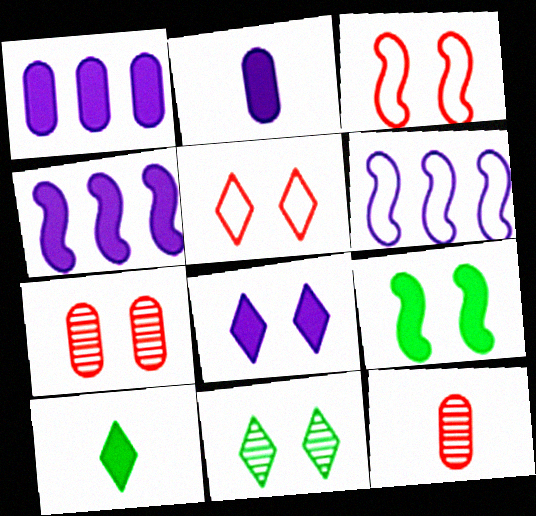[[2, 4, 8], 
[5, 8, 11], 
[6, 7, 10]]